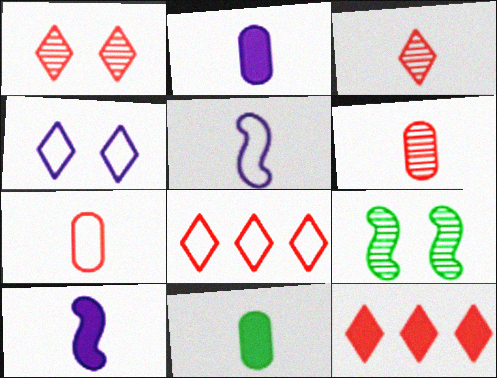[[2, 8, 9], 
[3, 5, 11]]